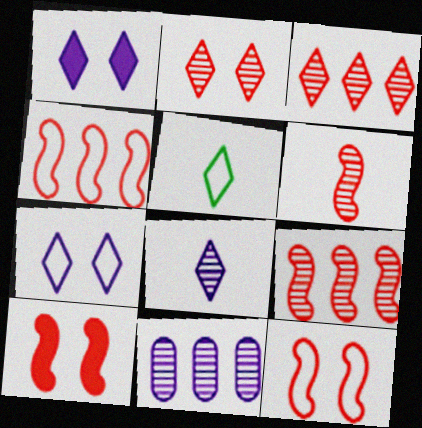[[1, 3, 5], 
[4, 6, 10], 
[5, 10, 11]]